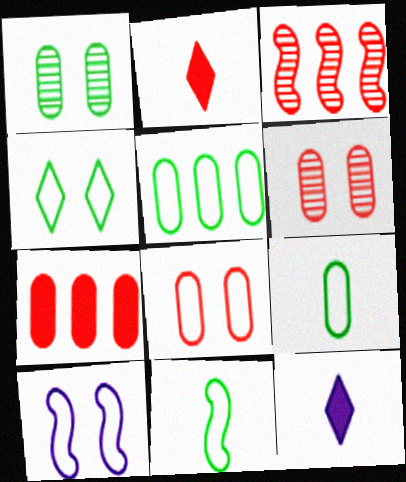[[2, 3, 8], 
[4, 5, 11], 
[4, 8, 10]]